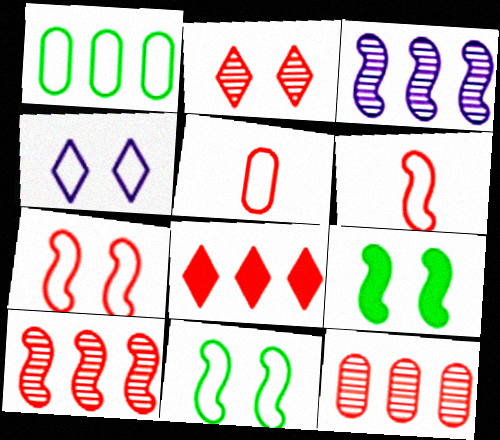[[1, 3, 8], 
[1, 4, 6], 
[3, 6, 9]]